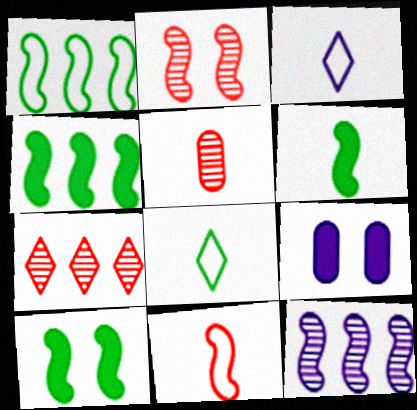[[2, 5, 7], 
[3, 5, 6], 
[3, 9, 12], 
[4, 6, 10], 
[10, 11, 12]]